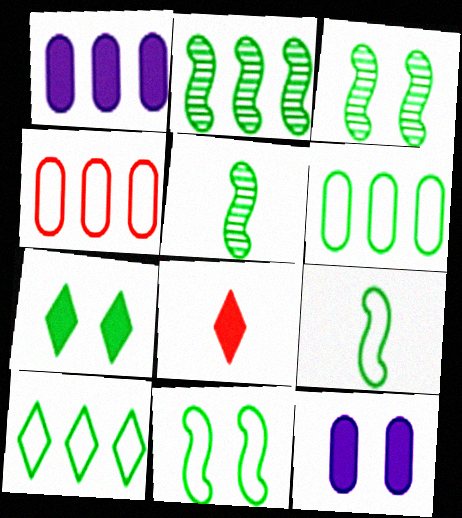[[2, 3, 5], 
[5, 6, 7]]